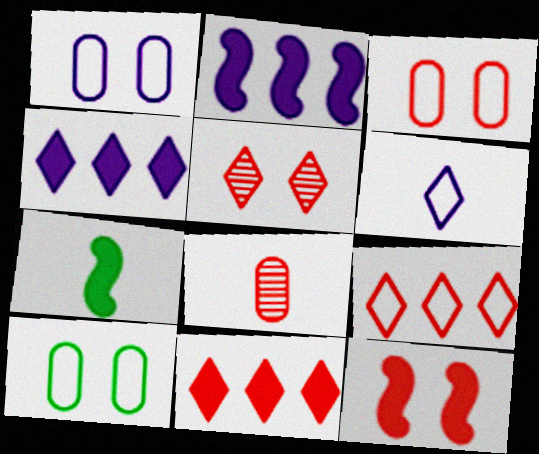[[1, 3, 10], 
[2, 7, 12], 
[3, 5, 12], 
[6, 7, 8], 
[8, 9, 12]]